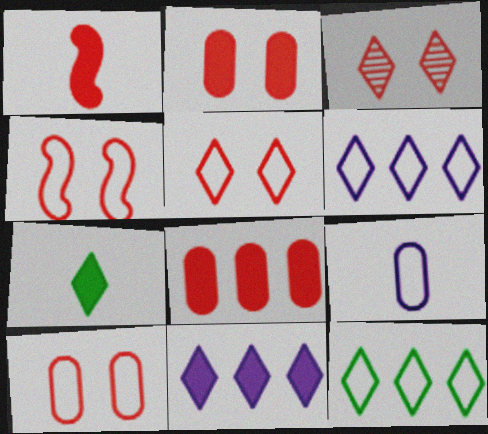[[2, 3, 4], 
[3, 6, 7], 
[4, 5, 10], 
[4, 9, 12]]